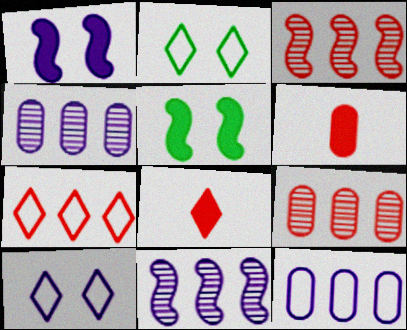[[2, 6, 11]]